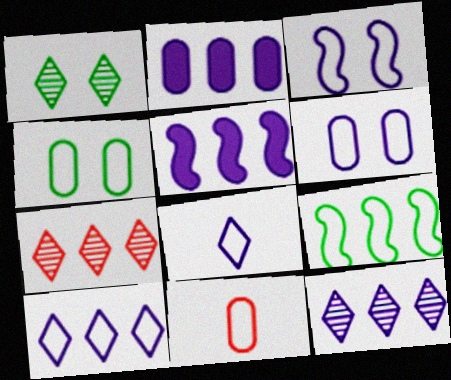[[1, 5, 11], 
[2, 7, 9]]